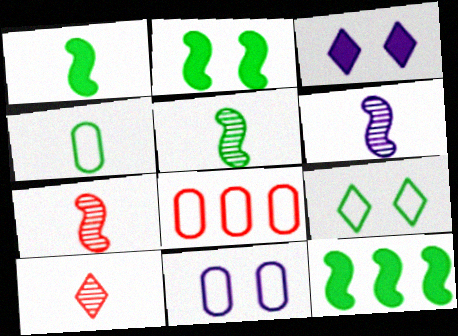[[1, 2, 12], 
[3, 5, 8], 
[4, 8, 11], 
[5, 6, 7], 
[10, 11, 12]]